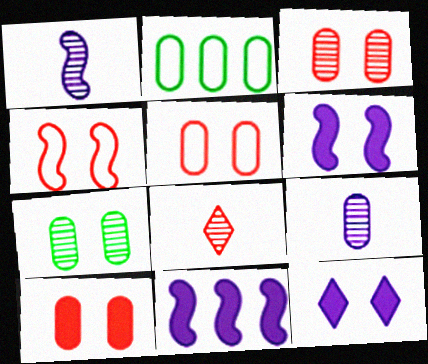[[2, 6, 8], 
[2, 9, 10], 
[3, 5, 10], 
[4, 7, 12]]